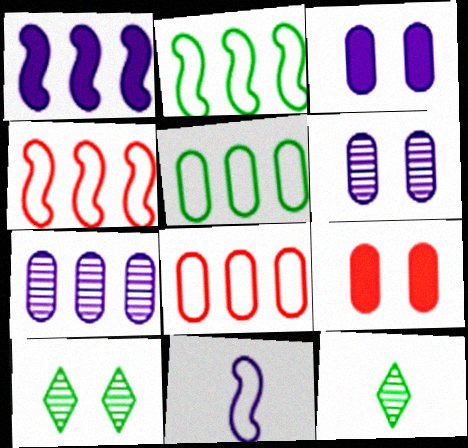[[3, 4, 12]]